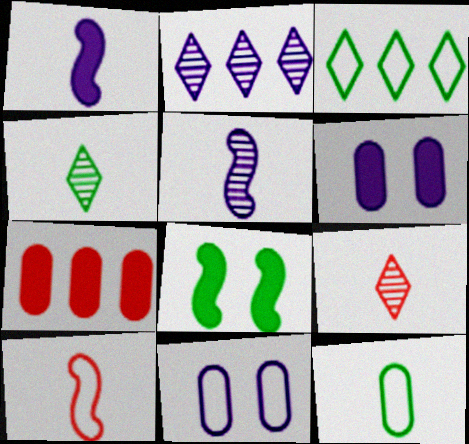[[1, 2, 11], 
[1, 9, 12], 
[3, 10, 11]]